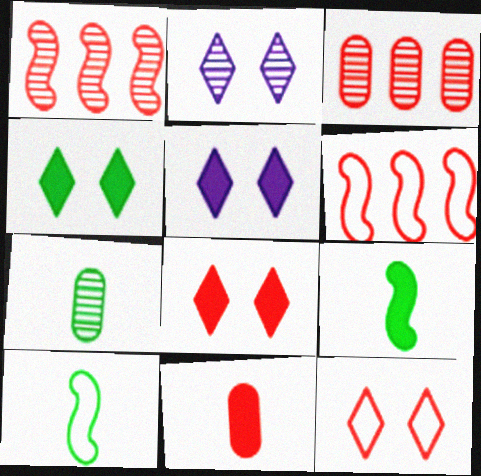[[1, 2, 7], 
[1, 11, 12], 
[2, 4, 12], 
[3, 5, 10], 
[4, 5, 8], 
[5, 6, 7]]